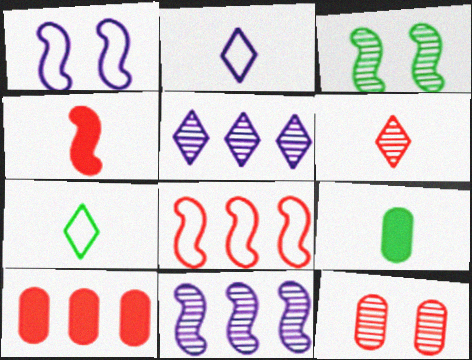[[2, 3, 10]]